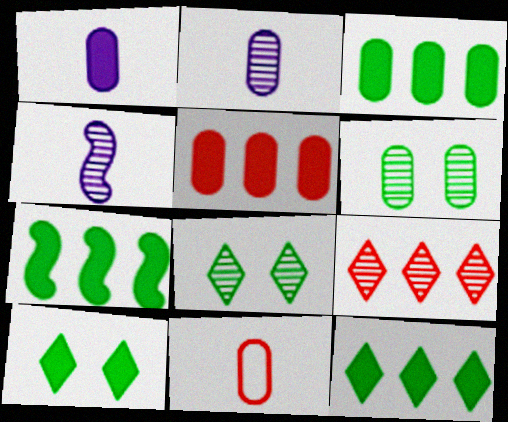[[3, 7, 12], 
[4, 6, 9]]